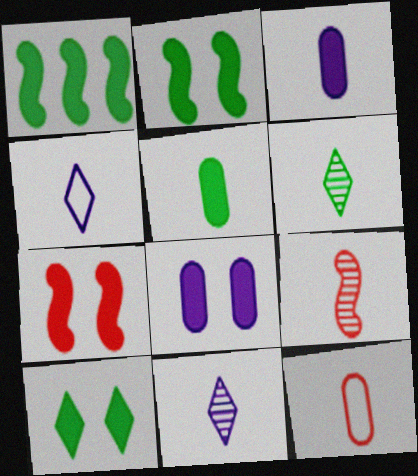[[1, 5, 10], 
[4, 5, 9], 
[7, 8, 10]]